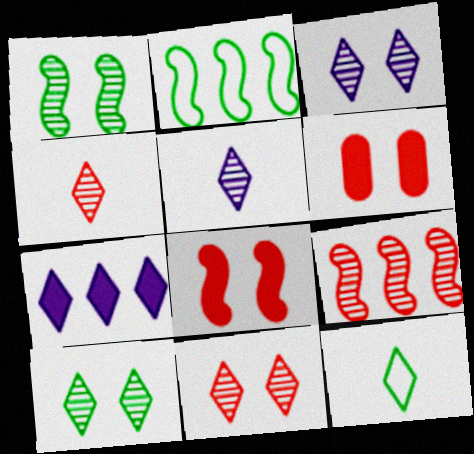[[2, 5, 6], 
[3, 10, 11], 
[7, 11, 12]]